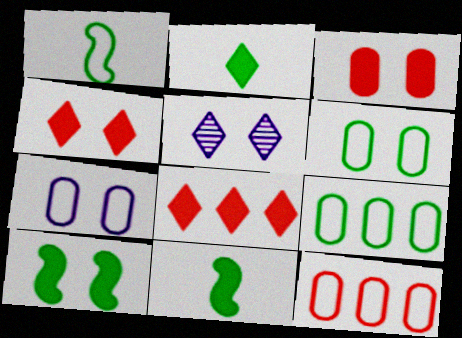[[5, 11, 12]]